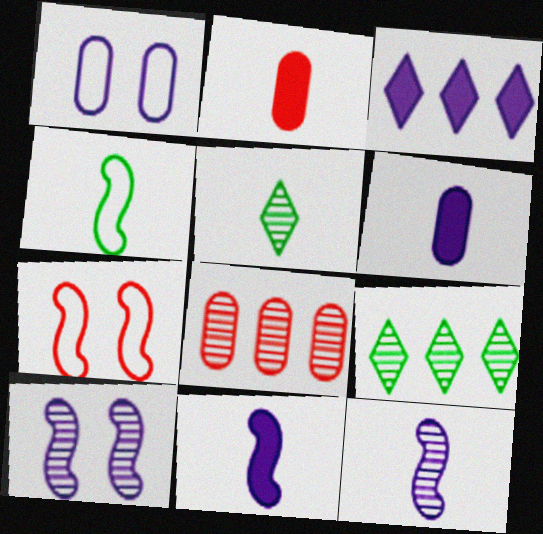[[1, 3, 12], 
[5, 8, 10], 
[6, 7, 9]]